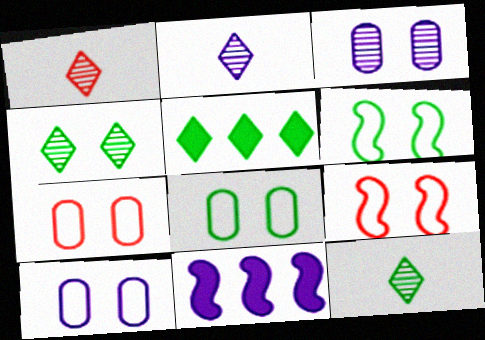[[1, 2, 12], 
[1, 8, 11], 
[2, 10, 11], 
[7, 8, 10], 
[7, 11, 12]]